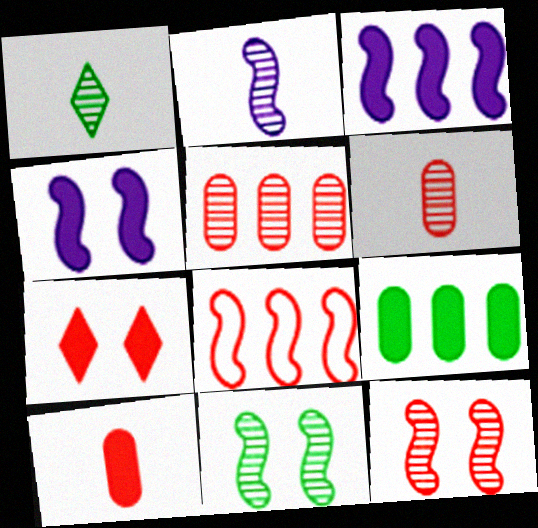[[1, 2, 6], 
[6, 7, 8]]